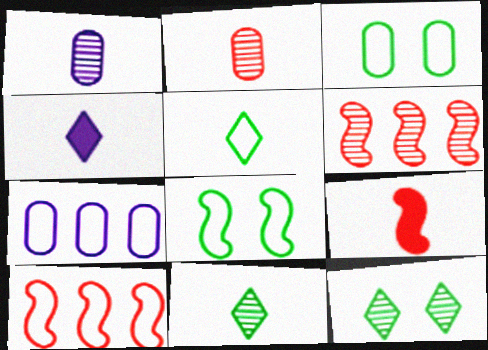[[1, 5, 9], 
[1, 6, 12], 
[3, 4, 6], 
[7, 9, 12]]